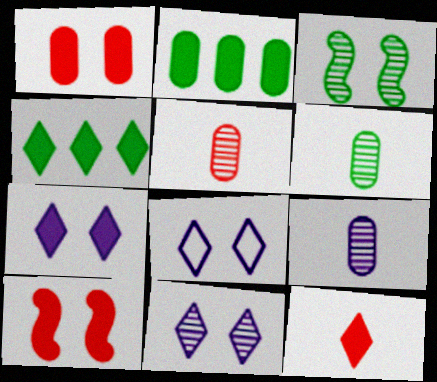[[1, 3, 8], 
[4, 7, 12], 
[5, 6, 9], 
[7, 8, 11]]